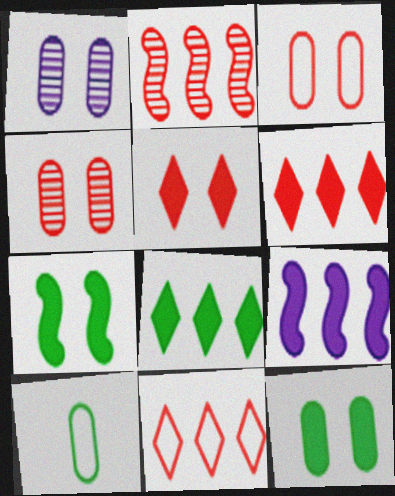[[1, 3, 12]]